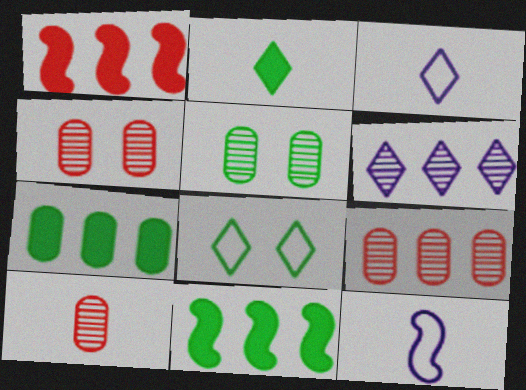[[1, 3, 5], 
[2, 10, 12], 
[3, 4, 11], 
[4, 9, 10]]